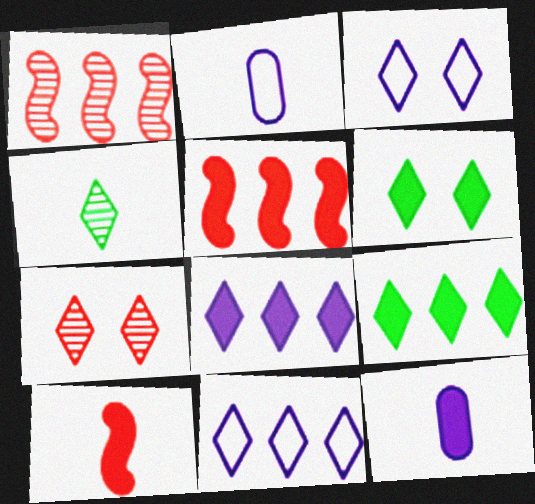[[1, 2, 6], 
[2, 4, 10], 
[3, 6, 7], 
[5, 6, 12]]